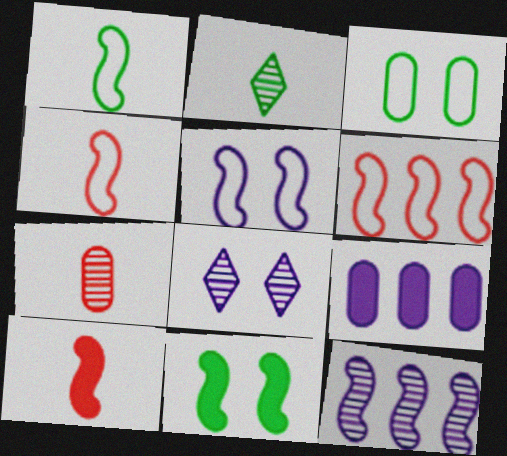[[1, 5, 6], 
[3, 7, 9], 
[4, 11, 12]]